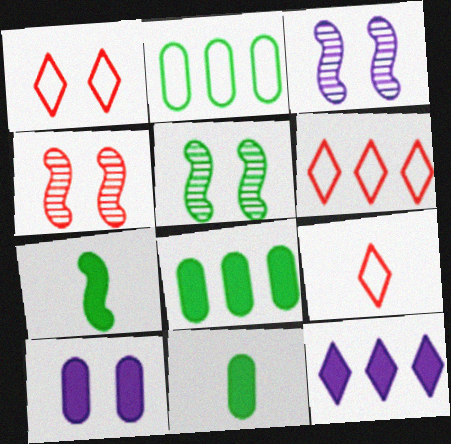[[1, 5, 10], 
[1, 6, 9], 
[3, 4, 5], 
[3, 6, 11], 
[3, 8, 9]]